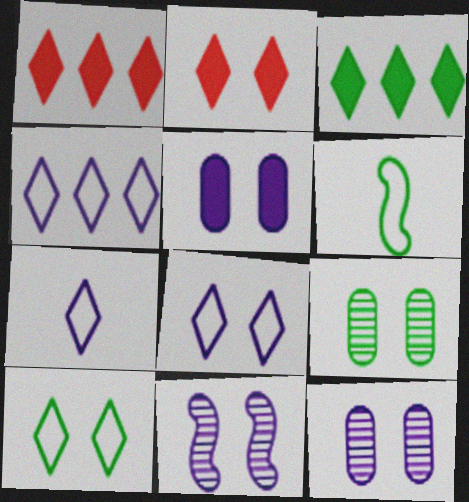[[1, 6, 12], 
[3, 6, 9], 
[4, 7, 8], 
[5, 8, 11]]